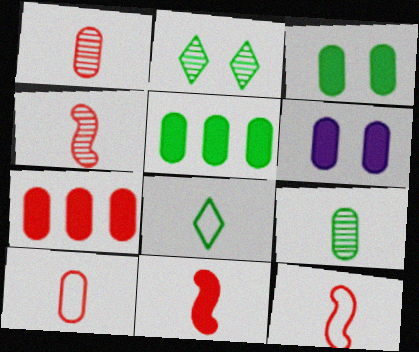[[4, 11, 12]]